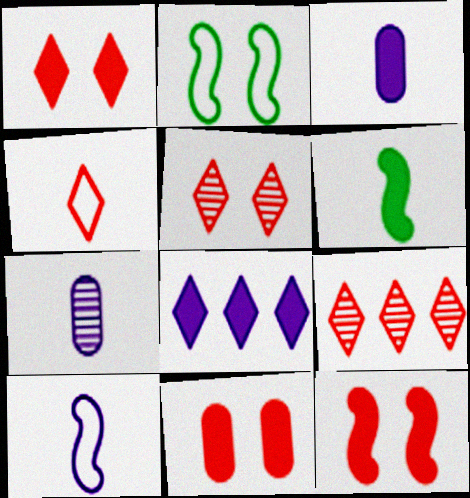[[1, 4, 9], 
[1, 11, 12], 
[2, 3, 9], 
[4, 6, 7], 
[6, 8, 11]]